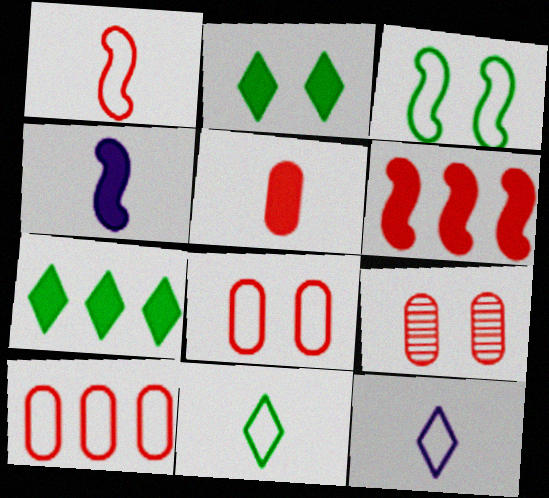[[3, 10, 12], 
[5, 9, 10]]